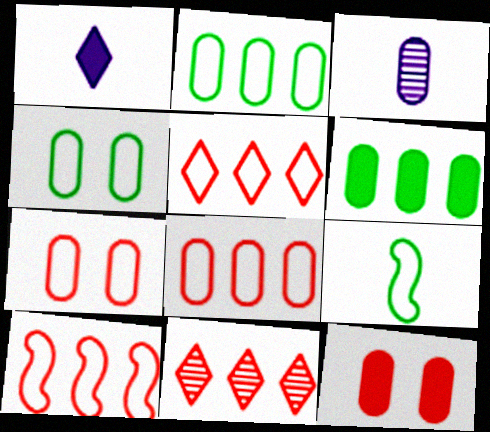[[2, 3, 12], 
[3, 6, 7], 
[5, 8, 10]]